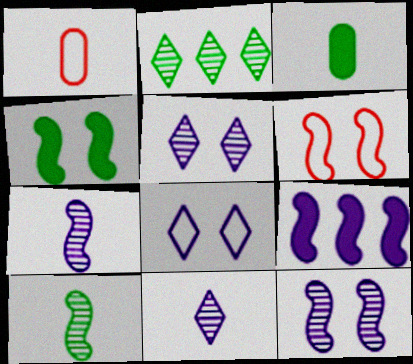[[4, 6, 12], 
[6, 9, 10]]